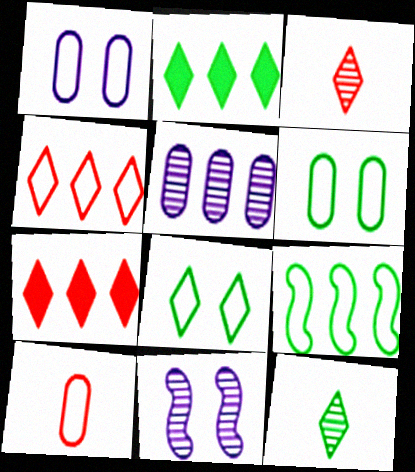[[2, 8, 12], 
[2, 10, 11], 
[5, 7, 9]]